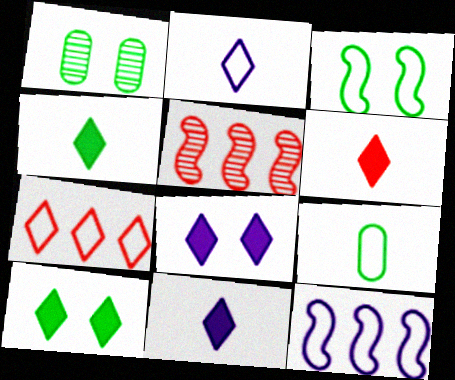[[1, 3, 10], 
[1, 6, 12], 
[4, 6, 11], 
[5, 8, 9]]